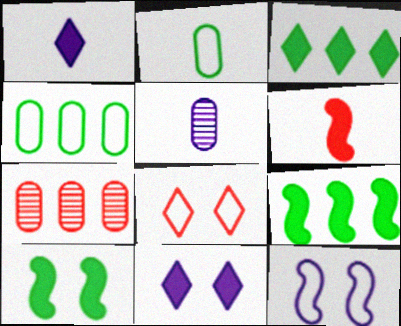[[5, 8, 9], 
[6, 7, 8]]